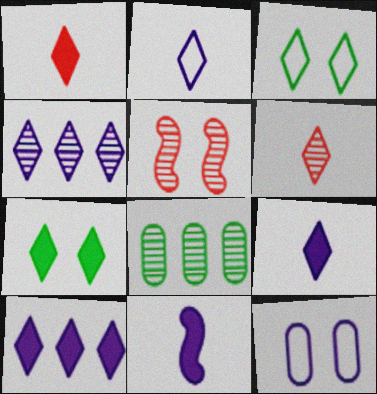[[1, 3, 4], 
[1, 7, 10], 
[3, 6, 10], 
[4, 11, 12], 
[5, 7, 12]]